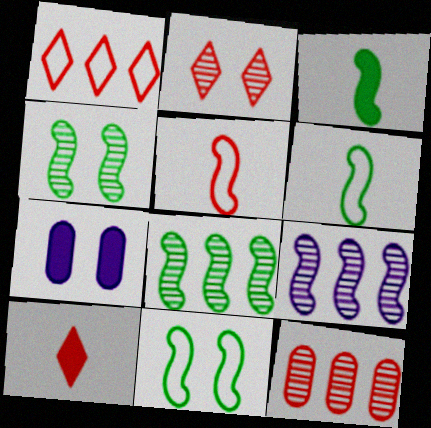[[1, 2, 10], 
[2, 7, 11], 
[3, 8, 11]]